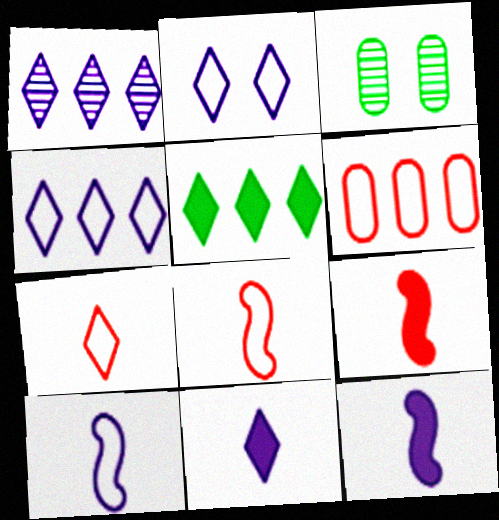[[1, 2, 11], 
[3, 4, 9]]